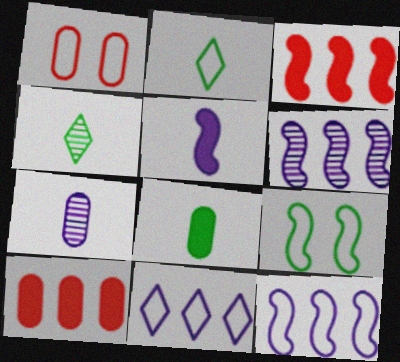[[1, 2, 12]]